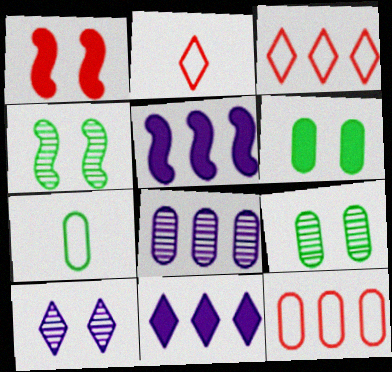[[2, 5, 9]]